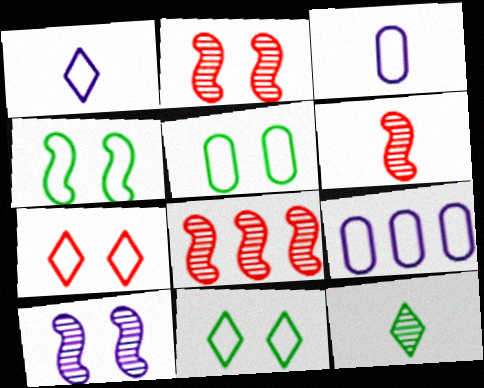[[2, 6, 8], 
[4, 5, 11]]